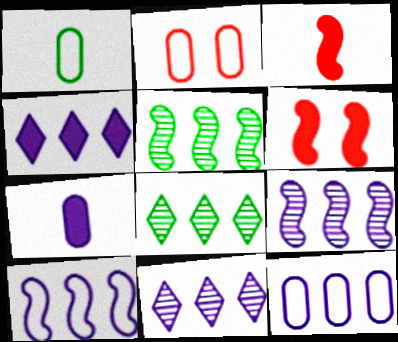[[1, 2, 12], 
[1, 6, 11], 
[4, 9, 12]]